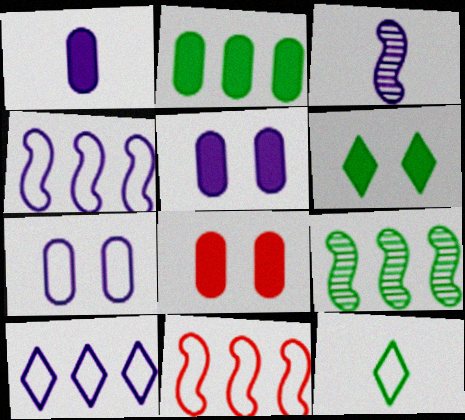[[1, 2, 8], 
[3, 5, 10], 
[7, 11, 12]]